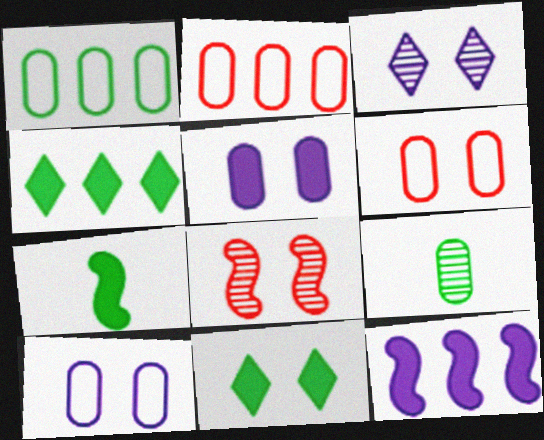[[2, 3, 7], 
[2, 5, 9], 
[8, 10, 11]]